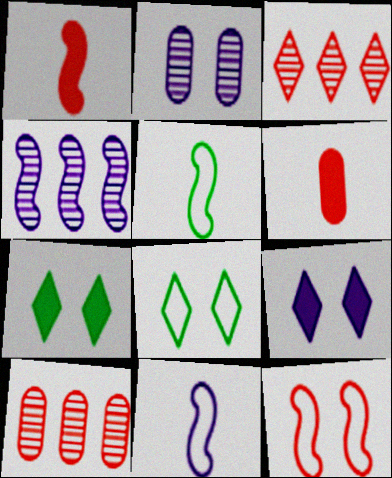[[2, 7, 12], 
[3, 6, 12], 
[4, 6, 8], 
[5, 9, 10], 
[7, 10, 11]]